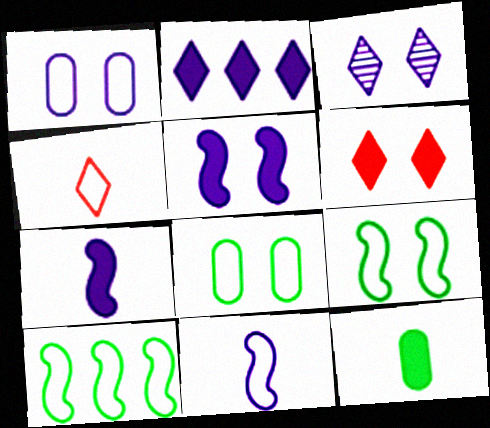[[1, 3, 5], 
[1, 4, 10]]